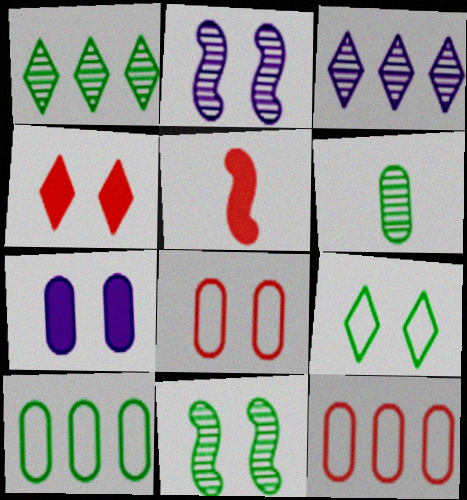[[1, 6, 11], 
[6, 7, 12]]